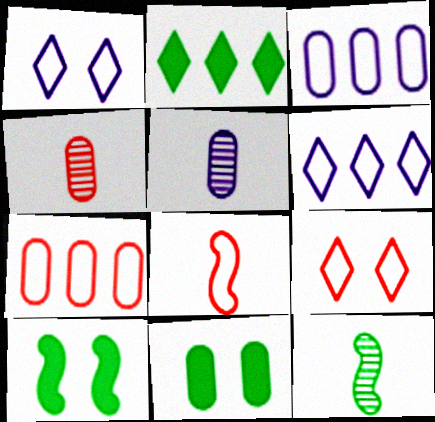[[3, 4, 11], 
[4, 6, 10], 
[5, 7, 11], 
[7, 8, 9]]